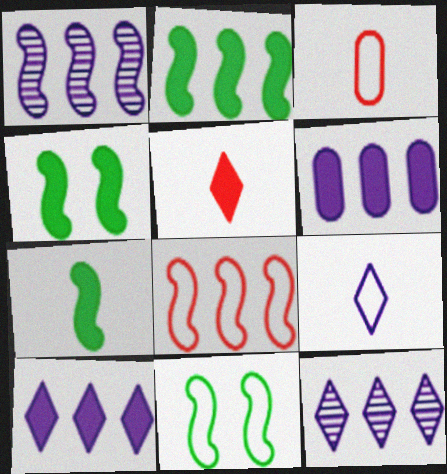[[1, 2, 8], 
[2, 4, 7], 
[3, 4, 12], 
[4, 5, 6]]